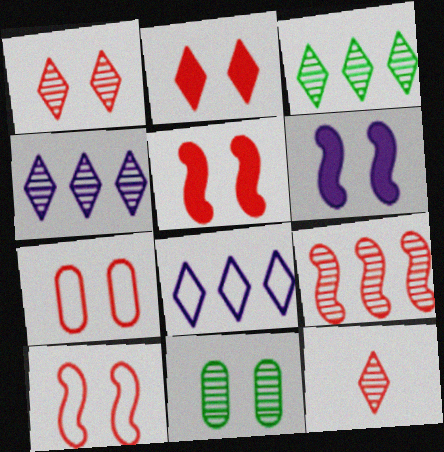[[1, 5, 7]]